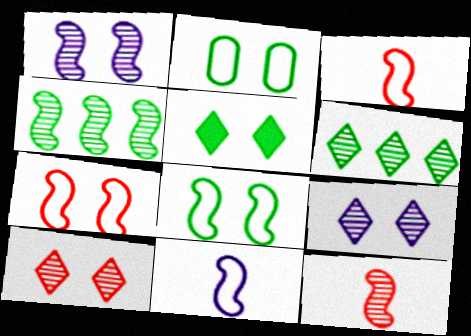[[1, 4, 12]]